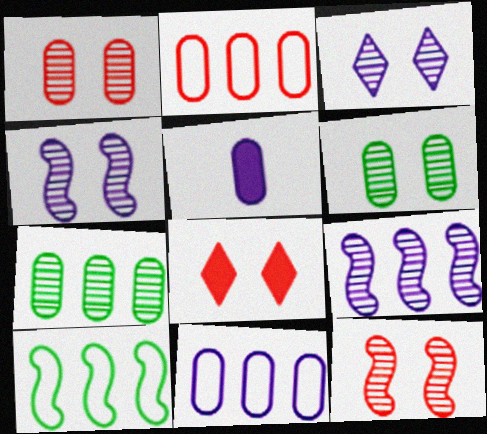[[2, 5, 6], 
[3, 6, 12]]